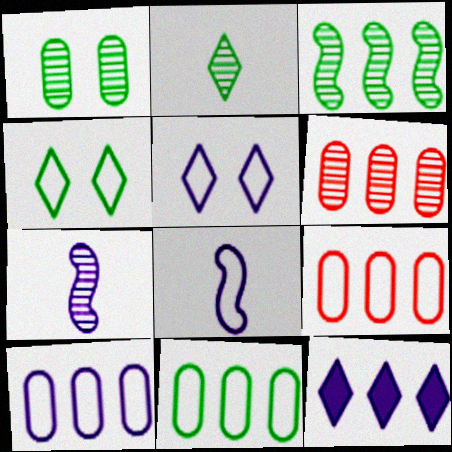[[1, 2, 3], 
[3, 9, 12], 
[4, 8, 9], 
[5, 8, 10], 
[9, 10, 11]]